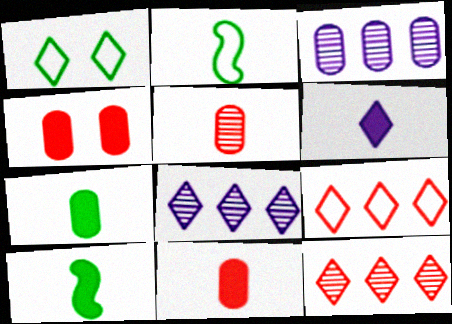[[1, 6, 12], 
[2, 4, 8], 
[2, 5, 6], 
[6, 10, 11]]